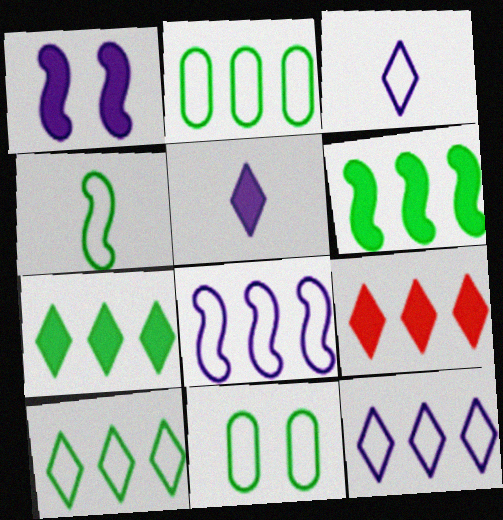[[4, 10, 11]]